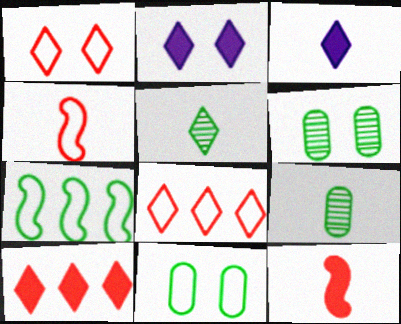[[2, 5, 8], 
[3, 4, 9]]